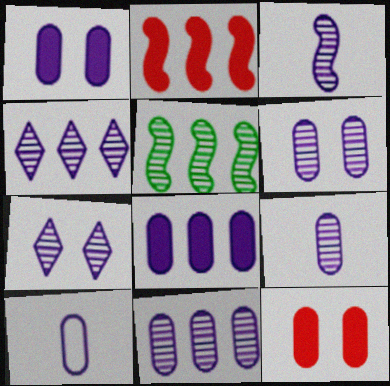[[1, 10, 11], 
[3, 4, 6], 
[3, 7, 11], 
[6, 8, 10], 
[6, 9, 11]]